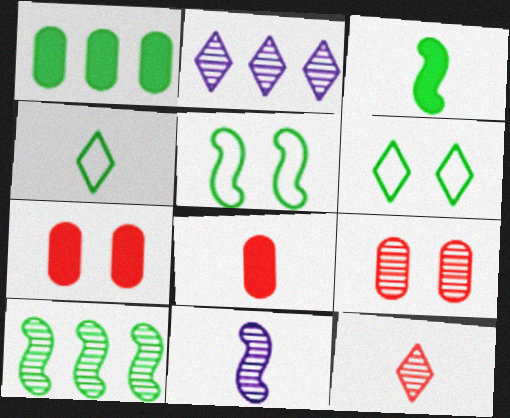[[2, 5, 8], 
[3, 5, 10], 
[4, 8, 11]]